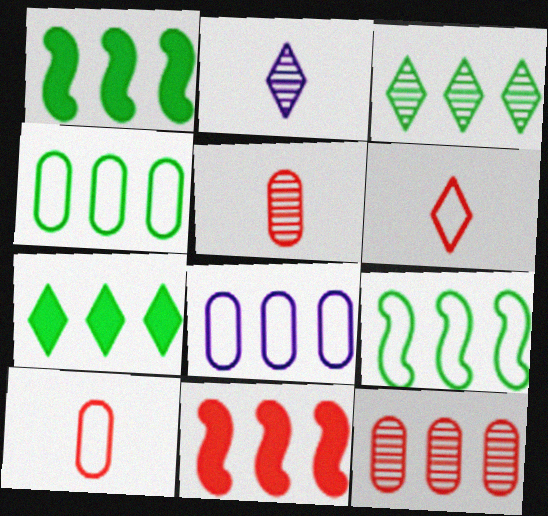[[1, 3, 4], 
[3, 8, 11]]